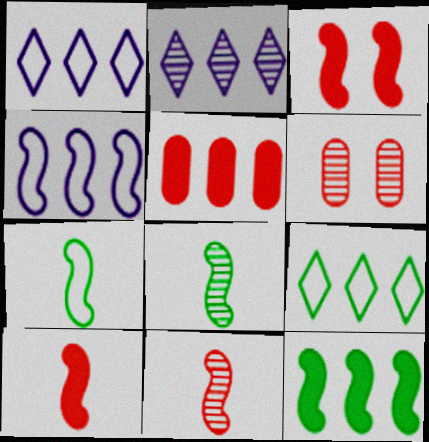[[2, 6, 8], 
[3, 4, 8]]